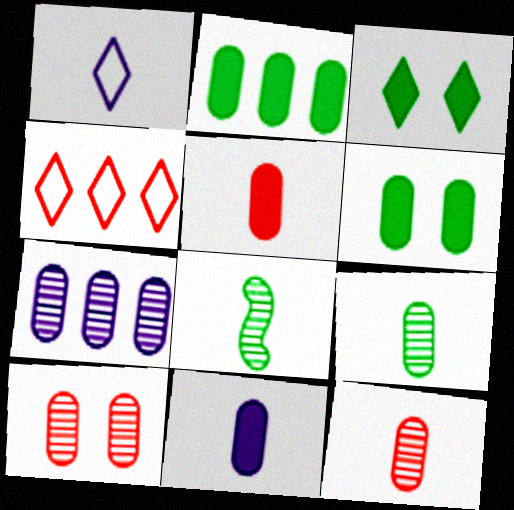[[1, 5, 8], 
[7, 9, 10]]